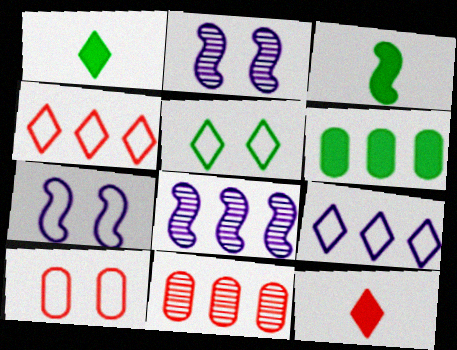[[1, 7, 11], 
[1, 8, 10], 
[4, 6, 8], 
[5, 7, 10]]